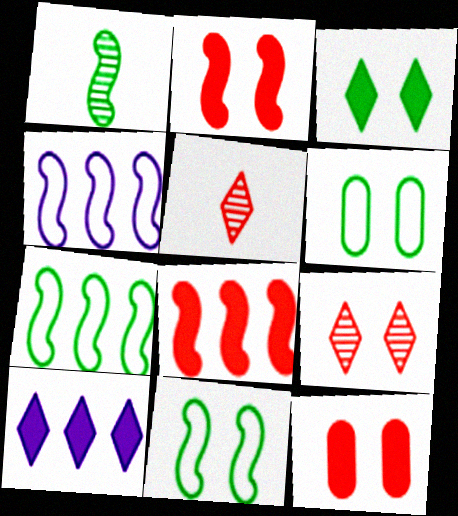[[1, 2, 4]]